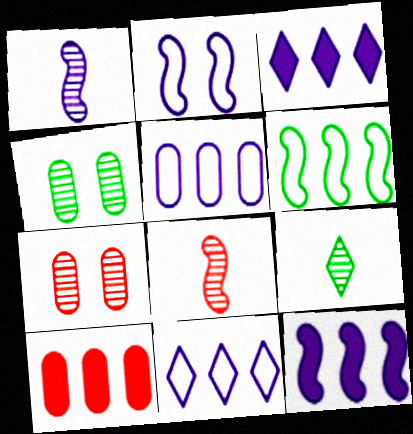[[1, 2, 12], 
[2, 9, 10]]